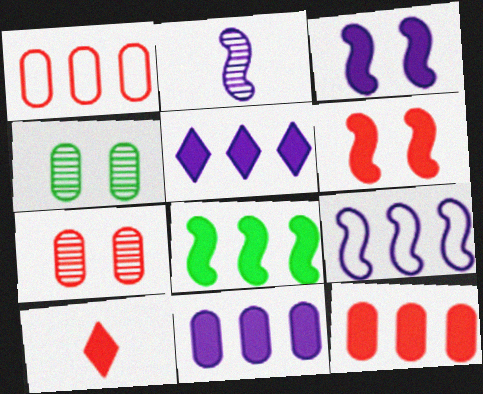[[2, 3, 9], 
[4, 9, 10], 
[5, 8, 12], 
[6, 10, 12]]